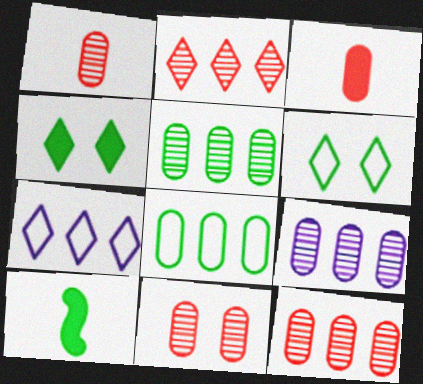[[1, 11, 12], 
[5, 6, 10], 
[5, 9, 12], 
[7, 10, 11]]